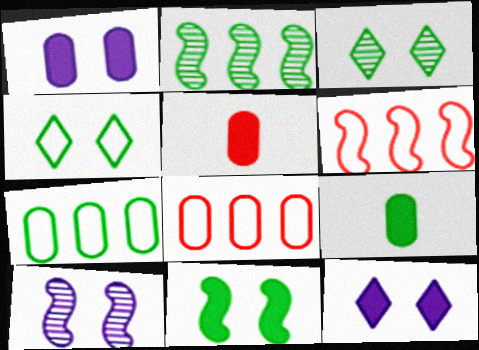[[2, 4, 9]]